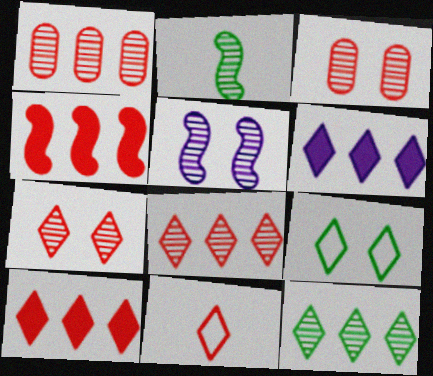[[3, 4, 11], 
[7, 10, 11]]